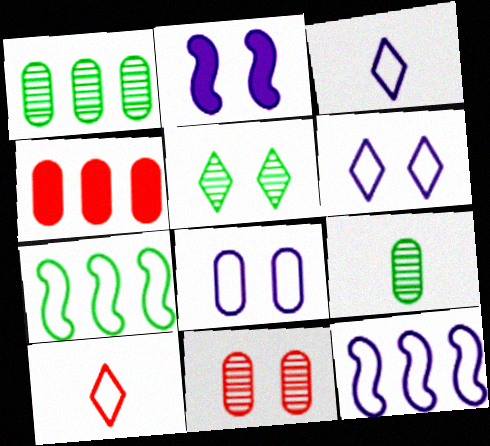[[1, 2, 10], 
[3, 8, 12], 
[4, 8, 9], 
[7, 8, 10]]